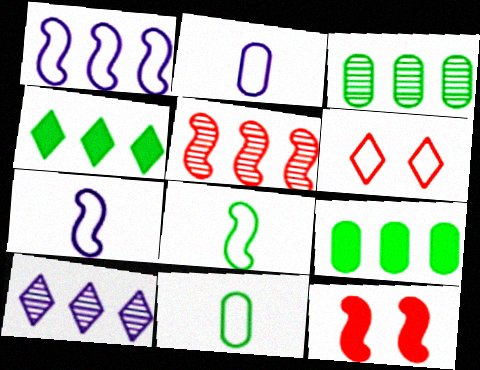[[1, 6, 11], 
[3, 5, 10], 
[10, 11, 12]]